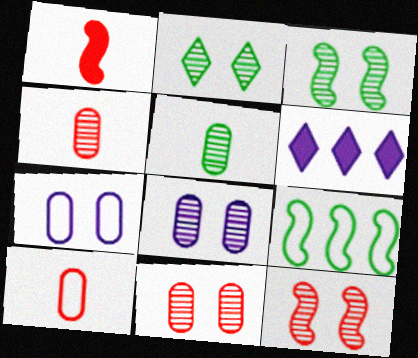[[2, 8, 12], 
[3, 6, 10]]